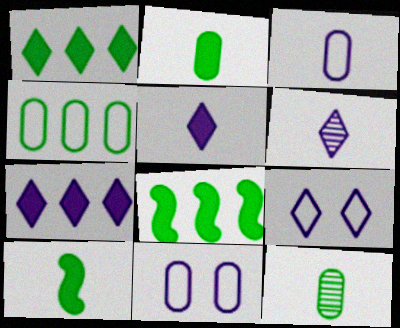[[6, 7, 9]]